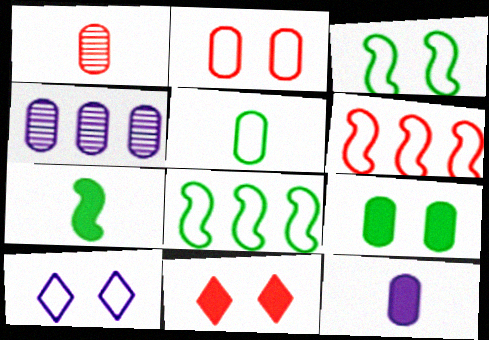[[1, 5, 12], 
[1, 6, 11], 
[2, 3, 10], 
[5, 6, 10]]